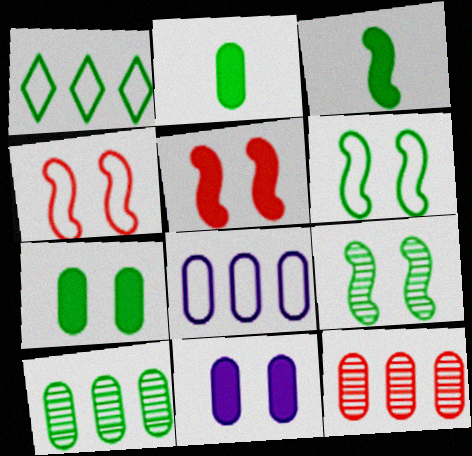[[1, 2, 9]]